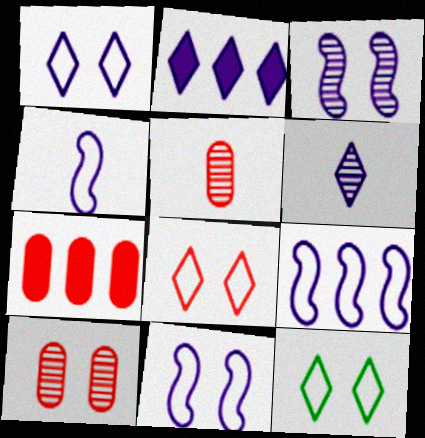[[1, 2, 6], 
[1, 8, 12], 
[4, 9, 11]]